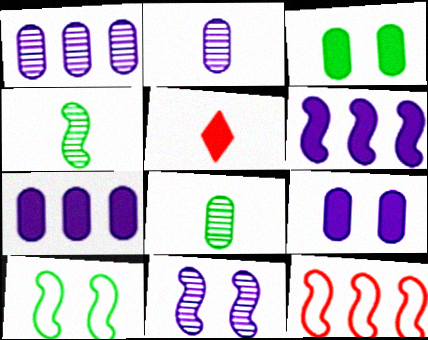[[1, 5, 10], 
[3, 5, 6]]